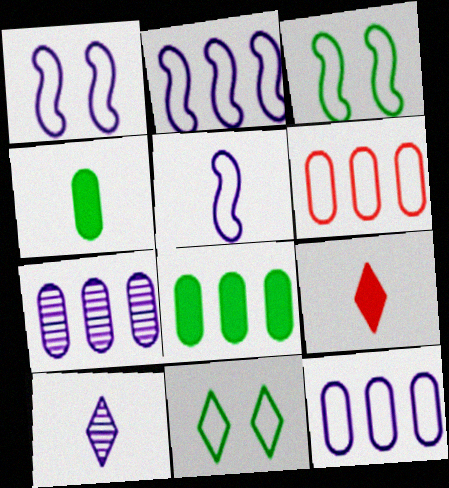[[1, 2, 5], 
[3, 7, 9], 
[5, 6, 11], 
[6, 7, 8]]